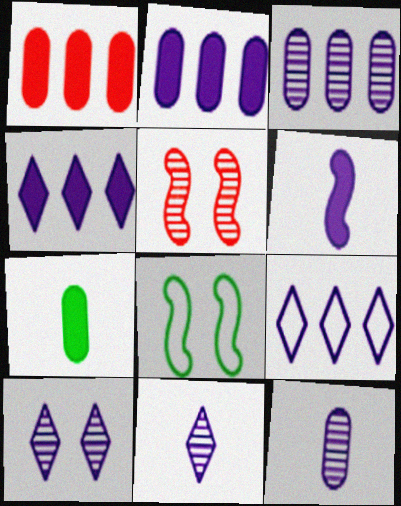[[1, 8, 11], 
[5, 7, 9]]